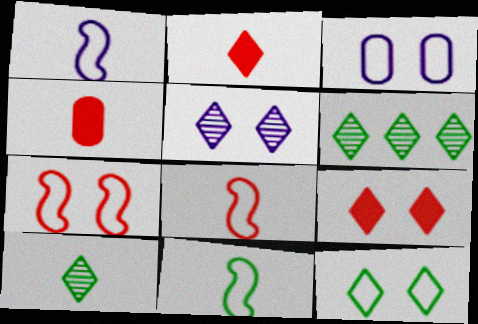[[1, 4, 10], 
[1, 8, 11], 
[3, 7, 12], 
[5, 9, 12]]